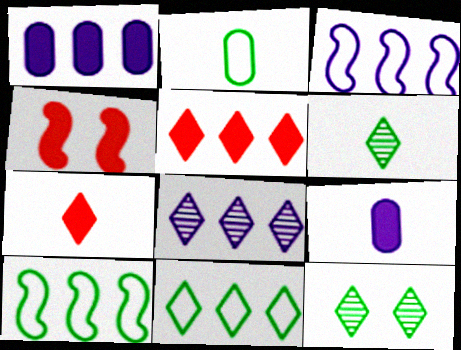[[1, 3, 8], 
[2, 4, 8], 
[5, 8, 11]]